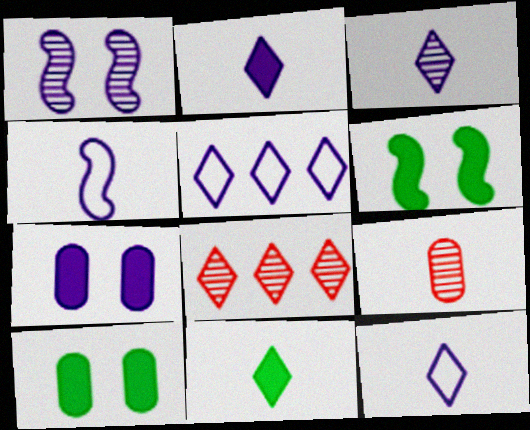[[2, 3, 12], 
[4, 8, 10], 
[4, 9, 11], 
[5, 6, 9]]